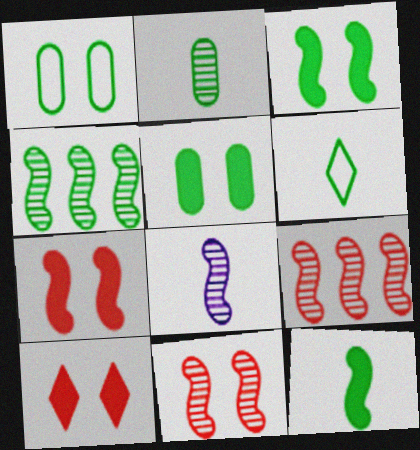[[2, 6, 12], 
[4, 5, 6], 
[4, 8, 11]]